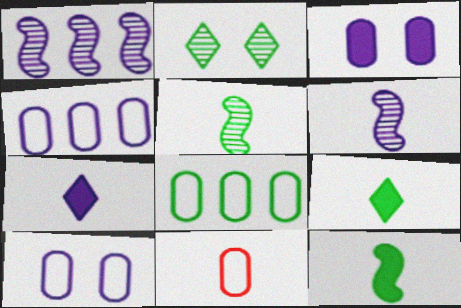[[1, 7, 10], 
[2, 8, 12], 
[5, 7, 11], 
[6, 9, 11], 
[8, 10, 11]]